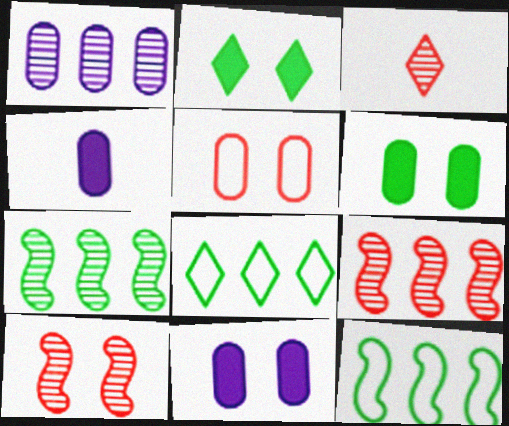[[3, 11, 12], 
[4, 8, 10]]